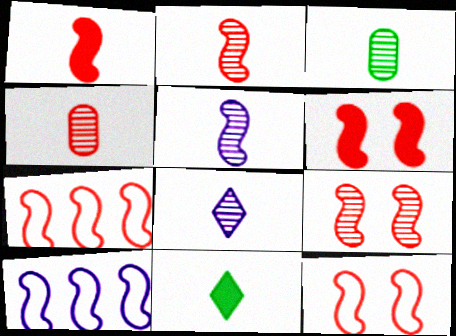[[1, 7, 9], 
[2, 3, 8], 
[2, 6, 7], 
[6, 9, 12]]